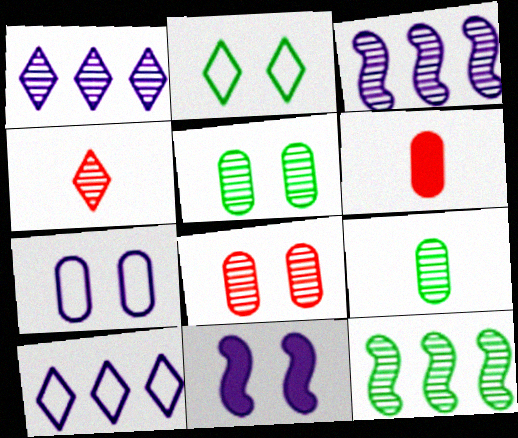[[2, 3, 6], 
[2, 8, 11], 
[3, 4, 5]]